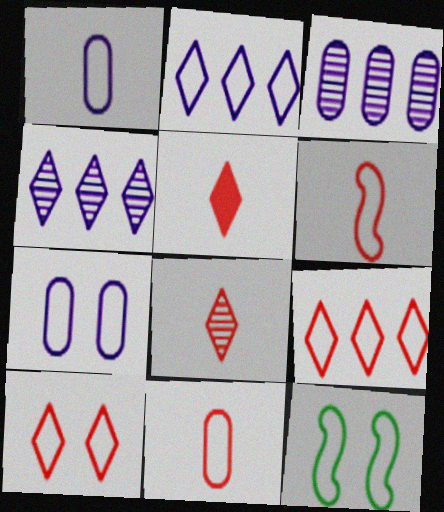[[1, 9, 12], 
[2, 11, 12], 
[3, 5, 12], 
[7, 10, 12]]